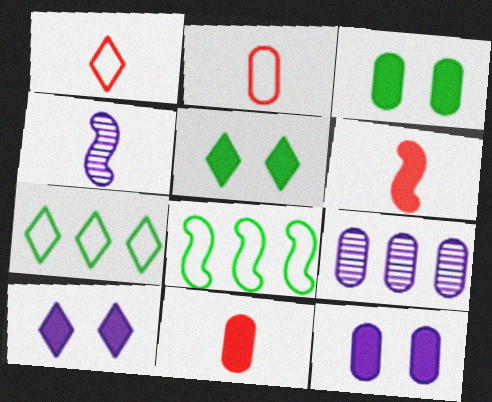[[2, 3, 9]]